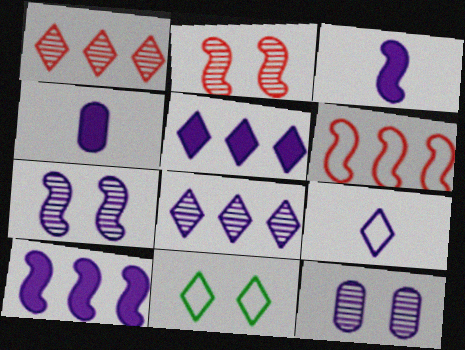[[9, 10, 12]]